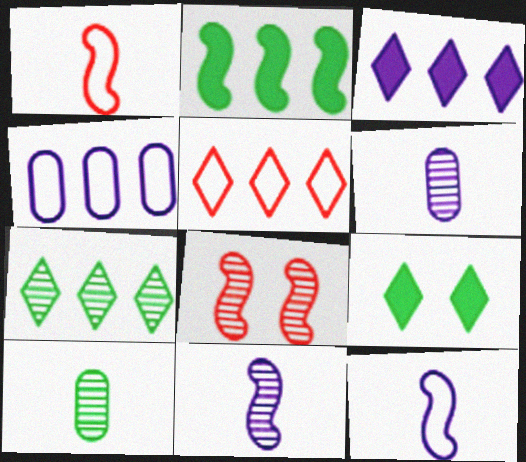[[2, 8, 12], 
[3, 5, 7], 
[6, 7, 8]]